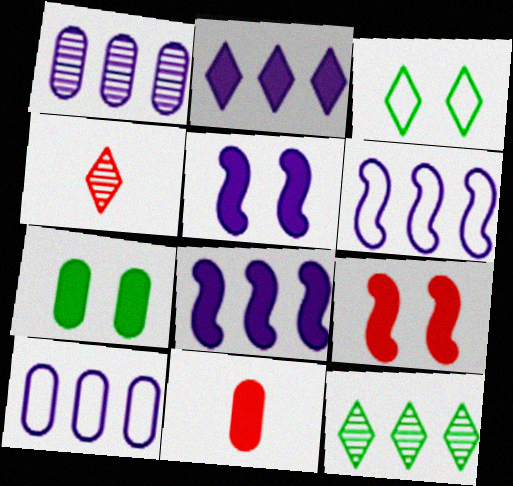[[1, 2, 6], 
[2, 3, 4], 
[4, 6, 7]]